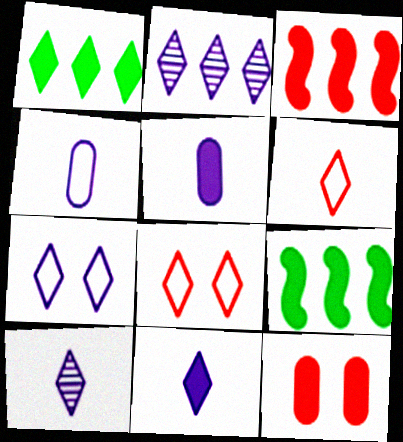[[1, 8, 10], 
[2, 7, 11], 
[9, 11, 12]]